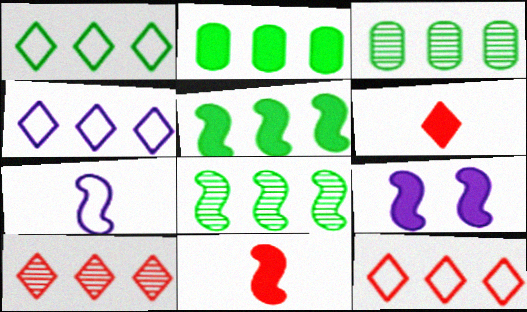[[1, 2, 8], 
[1, 3, 5], 
[1, 4, 12], 
[2, 6, 9], 
[5, 9, 11]]